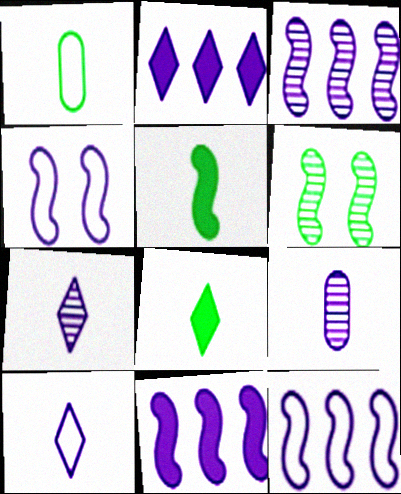[[2, 4, 9], 
[3, 11, 12]]